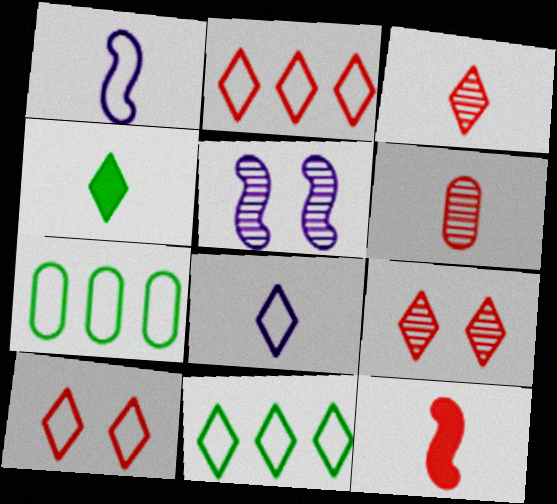[[1, 4, 6], 
[1, 7, 10], 
[3, 4, 8], 
[8, 10, 11]]